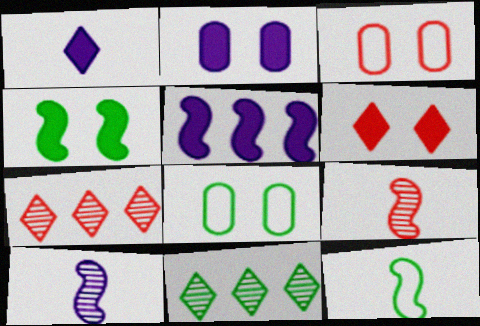[[1, 2, 5], 
[2, 4, 6], 
[2, 7, 12]]